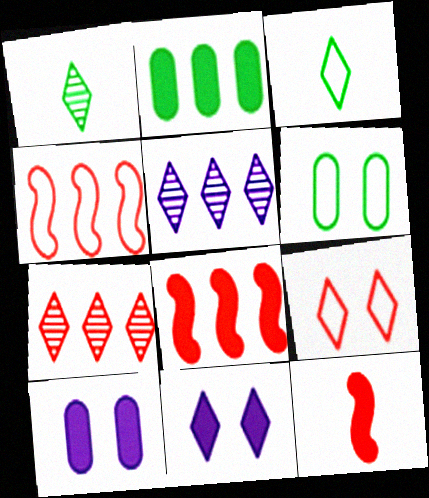[[1, 4, 10], 
[2, 4, 5], 
[2, 11, 12], 
[3, 7, 11], 
[5, 6, 12]]